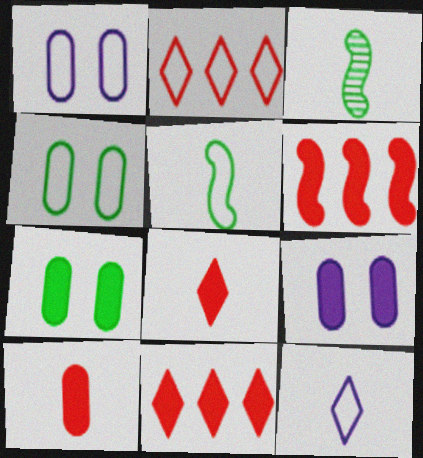[[1, 2, 5], 
[1, 3, 11], 
[2, 3, 9], 
[3, 10, 12]]